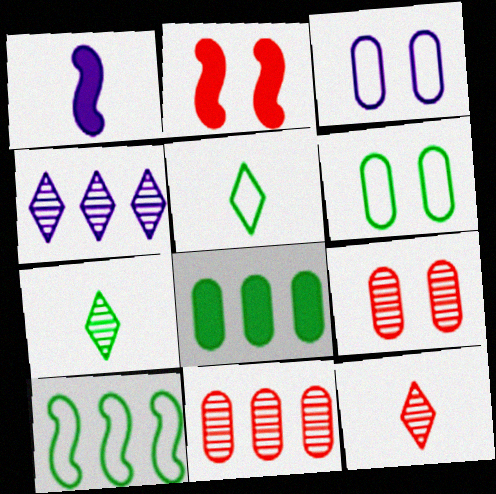[[1, 3, 4], 
[5, 6, 10]]